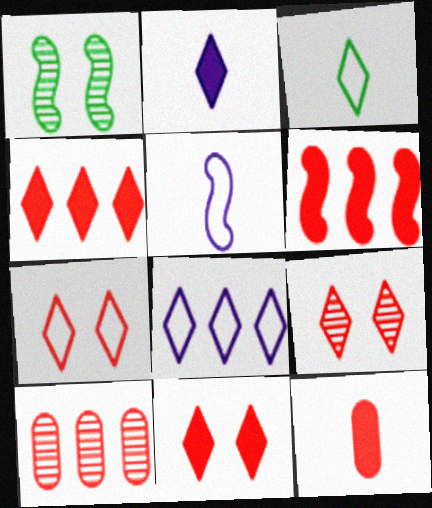[[1, 5, 6], 
[1, 8, 12], 
[3, 7, 8], 
[6, 11, 12], 
[7, 9, 11]]